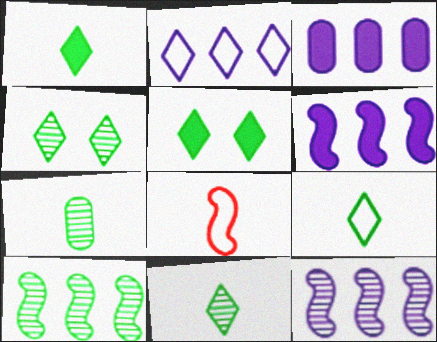[[1, 9, 11], 
[2, 3, 12], 
[3, 4, 8], 
[4, 7, 10]]